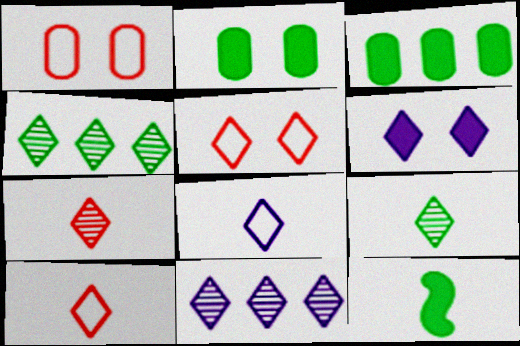[[1, 11, 12], 
[4, 6, 10], 
[6, 8, 11]]